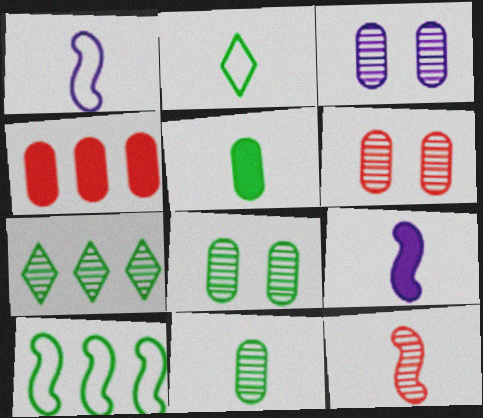[[3, 6, 8], 
[3, 7, 12]]